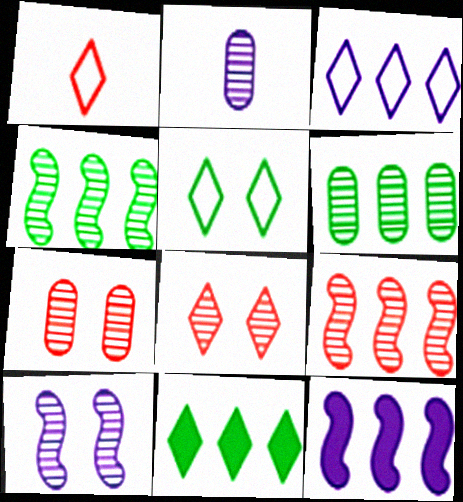[[1, 3, 5], 
[2, 4, 8], 
[2, 6, 7]]